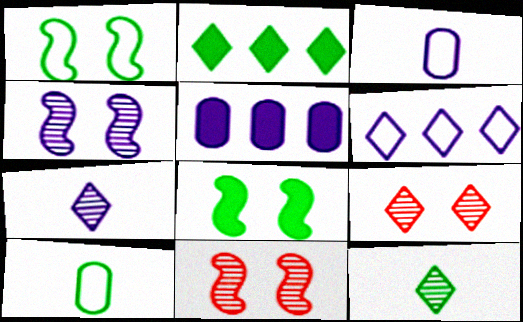[[2, 3, 11]]